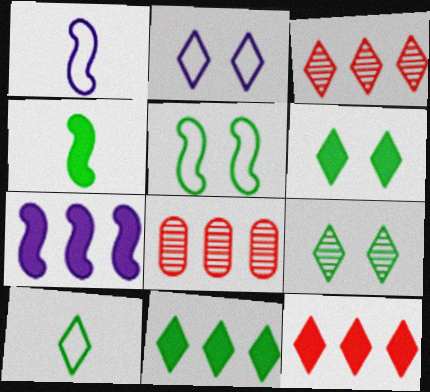[[1, 6, 8], 
[2, 4, 8], 
[9, 10, 11]]